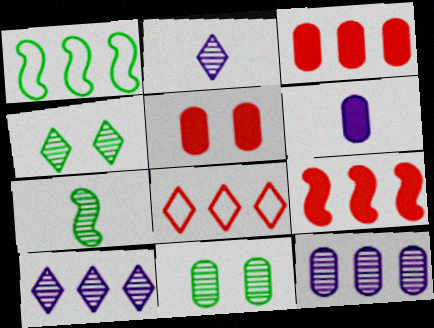[[1, 2, 5], 
[1, 3, 10]]